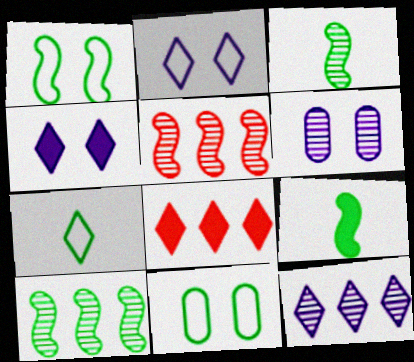[[1, 9, 10]]